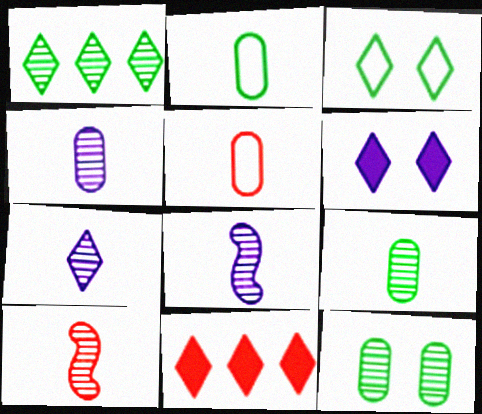[[3, 7, 11], 
[4, 7, 8], 
[7, 9, 10]]